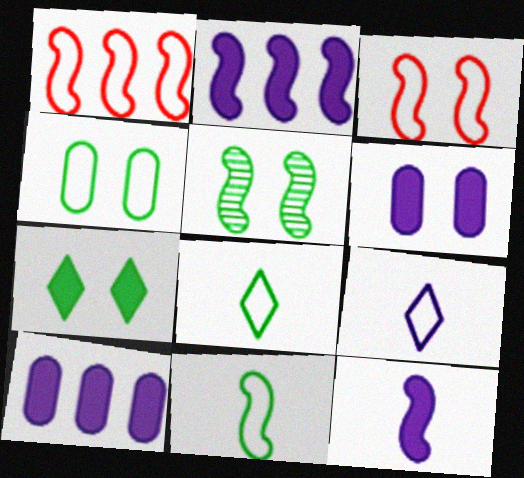[[1, 4, 9], 
[1, 5, 12], 
[4, 5, 7]]